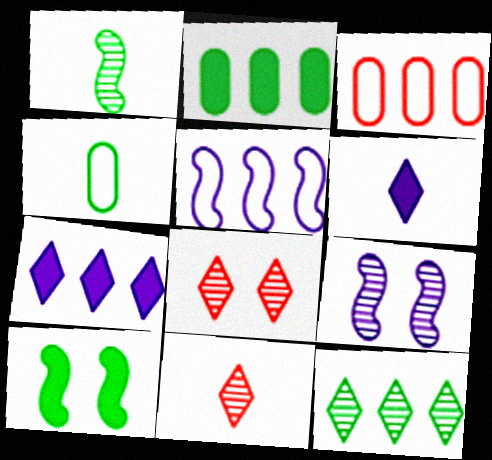[[4, 10, 12]]